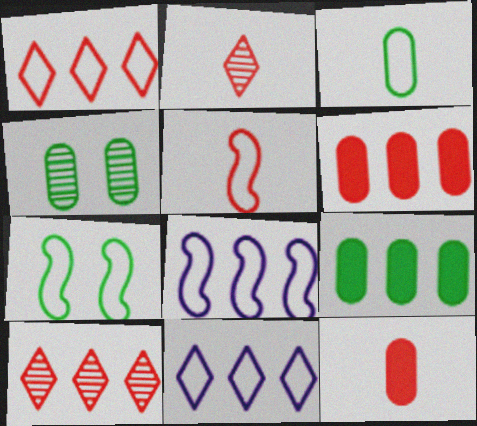[[2, 5, 12], 
[3, 4, 9], 
[5, 7, 8], 
[8, 9, 10]]